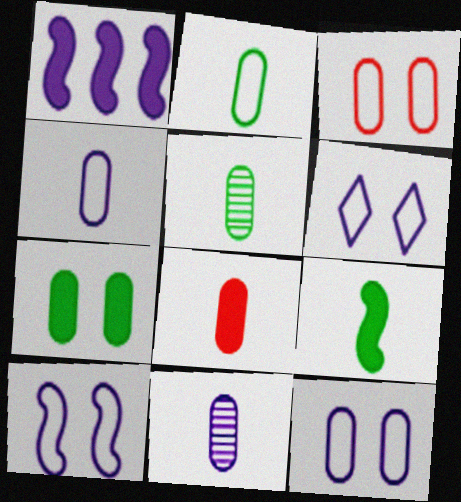[[1, 6, 11], 
[2, 8, 11], 
[4, 5, 8], 
[6, 10, 12]]